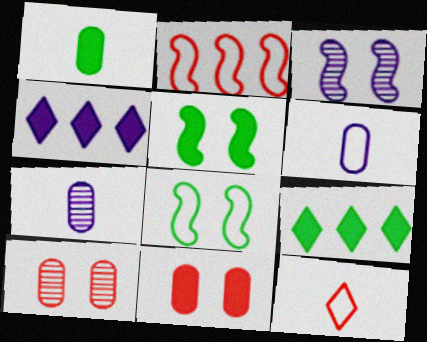[[1, 5, 9], 
[3, 4, 6]]